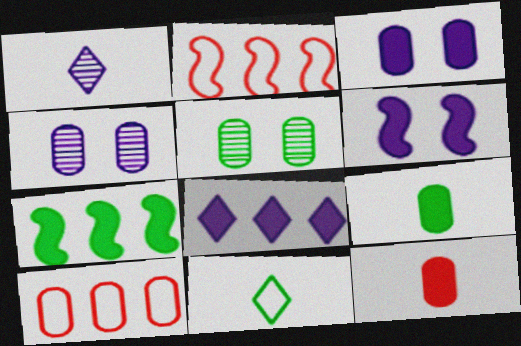[[4, 9, 10], 
[5, 7, 11]]